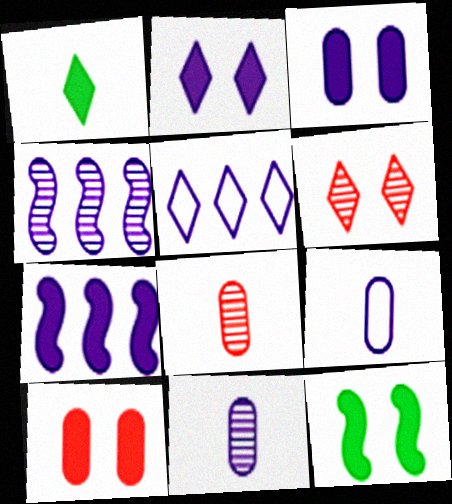[[1, 5, 6], 
[1, 7, 10], 
[2, 4, 9], 
[2, 10, 12], 
[5, 8, 12]]